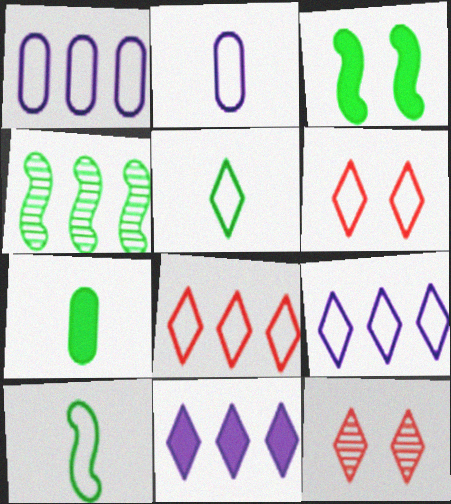[[1, 6, 10], 
[3, 4, 10], 
[5, 6, 9], 
[5, 11, 12]]